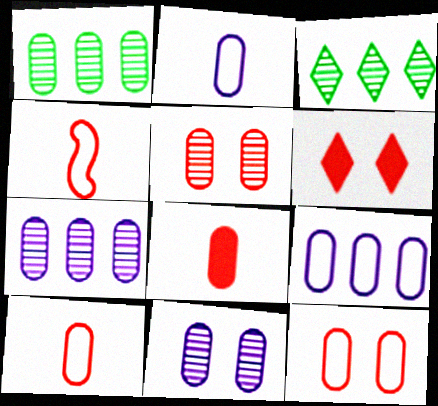[]